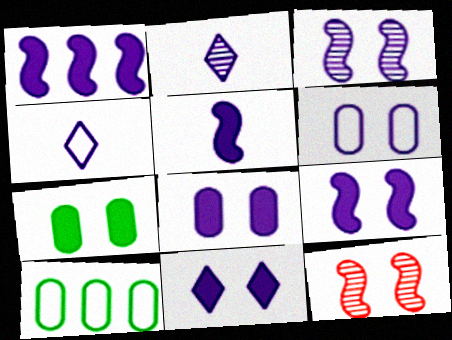[[1, 2, 6], 
[1, 5, 9], 
[3, 6, 11], 
[8, 9, 11]]